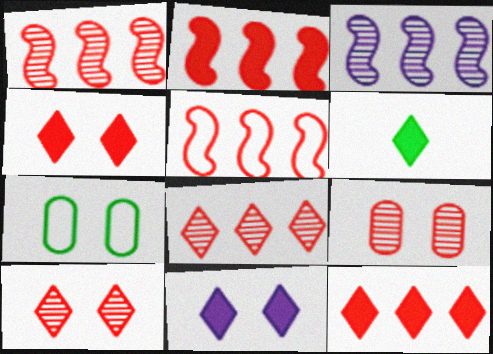[[1, 2, 5], 
[6, 11, 12]]